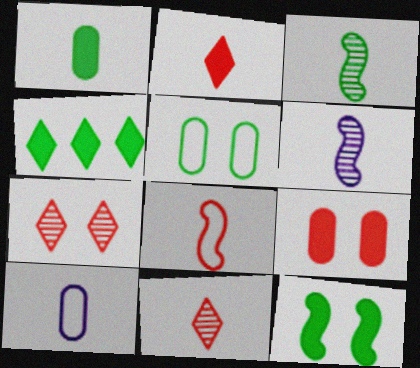[[1, 4, 12], 
[2, 3, 10], 
[3, 4, 5]]